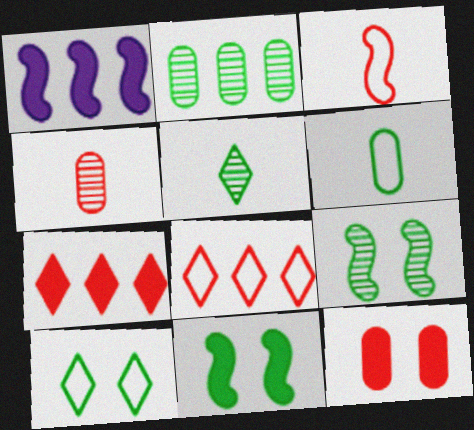[[1, 2, 8], 
[1, 3, 9], 
[1, 4, 10], 
[2, 5, 9]]